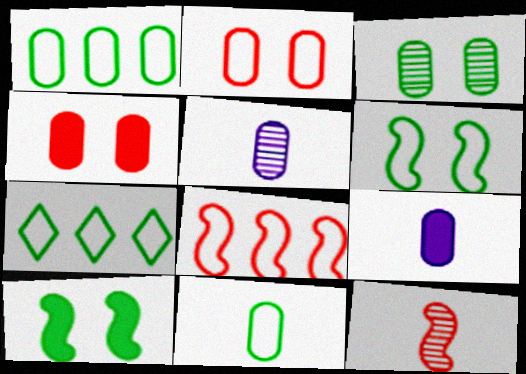[[1, 4, 5], 
[6, 7, 11]]